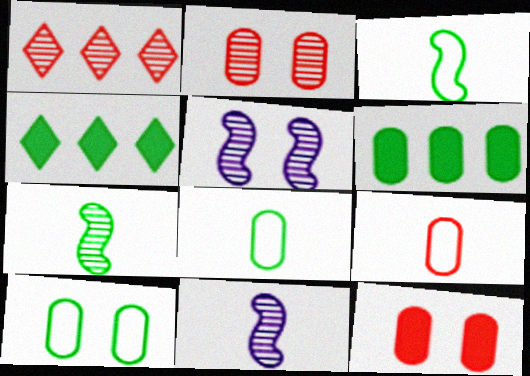[[4, 5, 9], 
[4, 7, 10]]